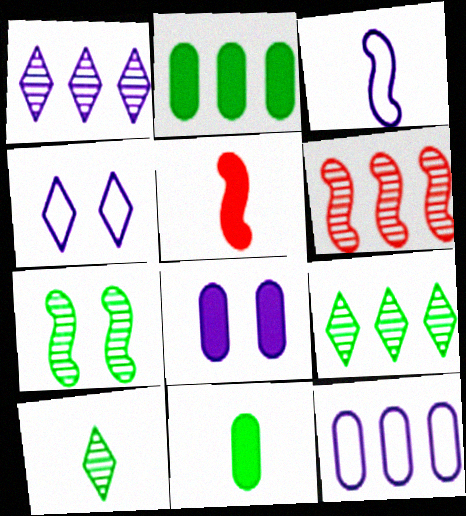[[1, 3, 8], 
[3, 4, 12], 
[4, 6, 11]]